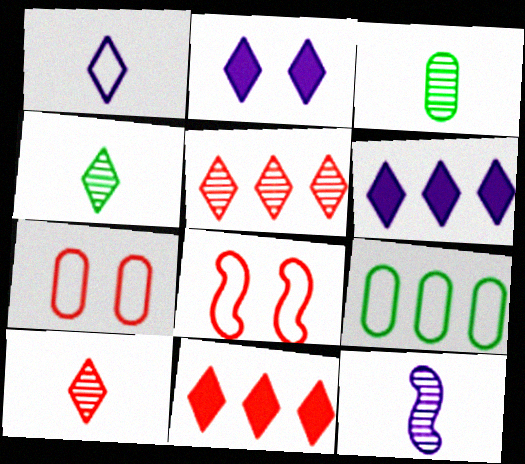[[1, 8, 9], 
[3, 6, 8], 
[3, 10, 12]]